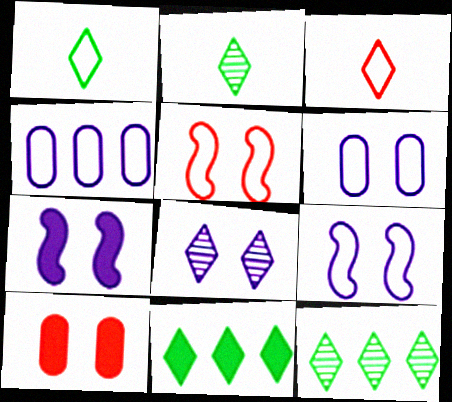[[1, 4, 5], 
[3, 8, 11], 
[6, 7, 8]]